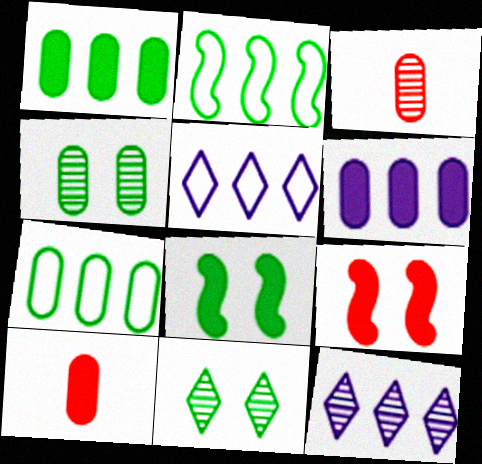[[3, 5, 8]]